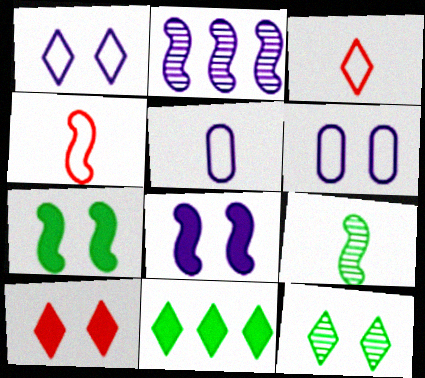[[1, 10, 12], 
[2, 4, 7]]